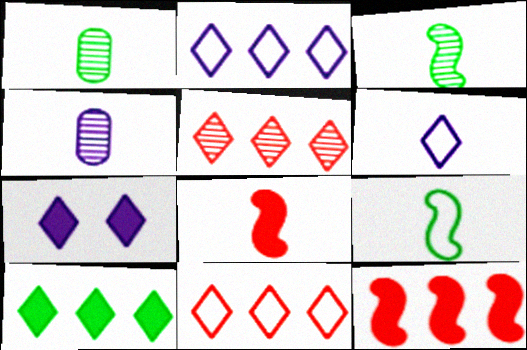[[1, 6, 8], 
[2, 5, 10]]